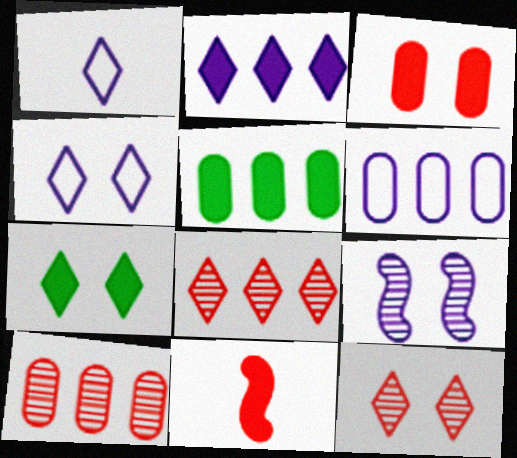[[1, 7, 8], 
[4, 7, 12], 
[5, 6, 10]]